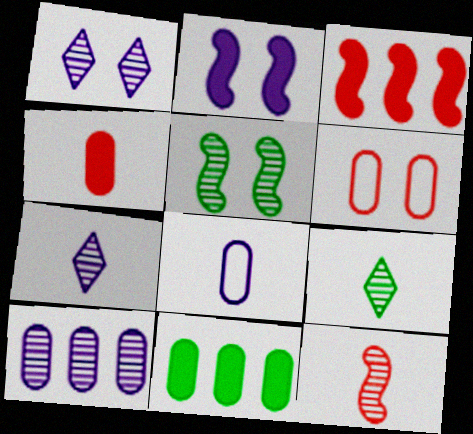[]